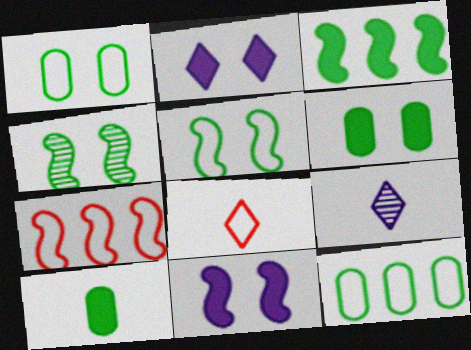[[6, 7, 9]]